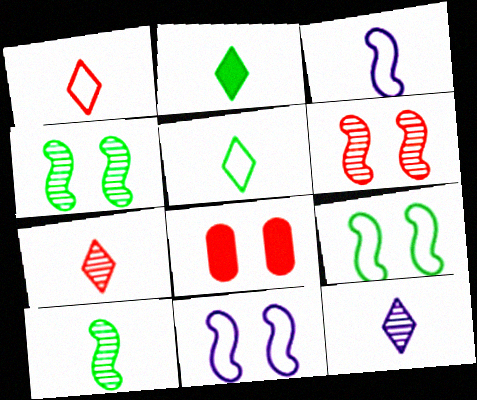[[1, 2, 12]]